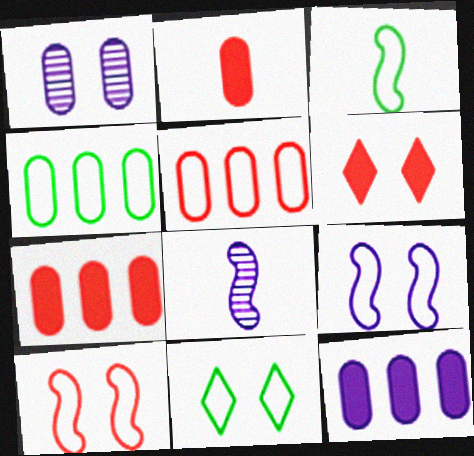[[1, 2, 4], 
[3, 4, 11], 
[4, 6, 8], 
[7, 8, 11]]